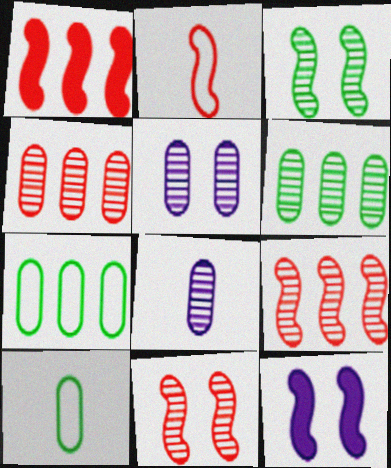[[1, 2, 11]]